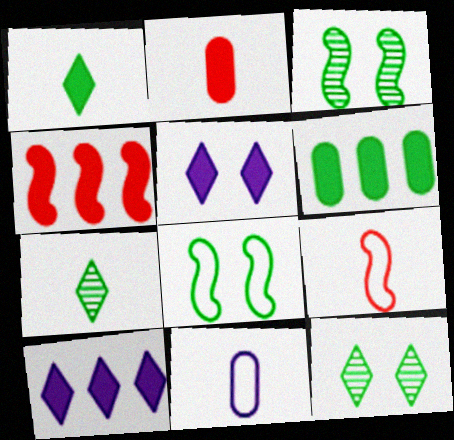[[4, 6, 10], 
[4, 11, 12], 
[6, 7, 8]]